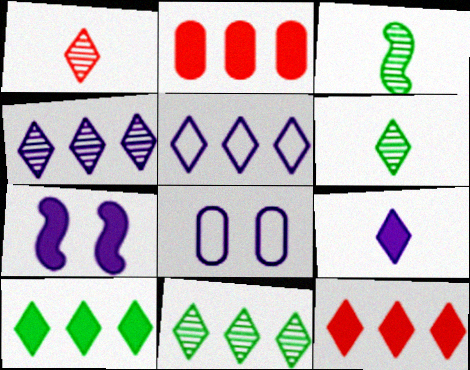[[3, 8, 12], 
[5, 11, 12]]